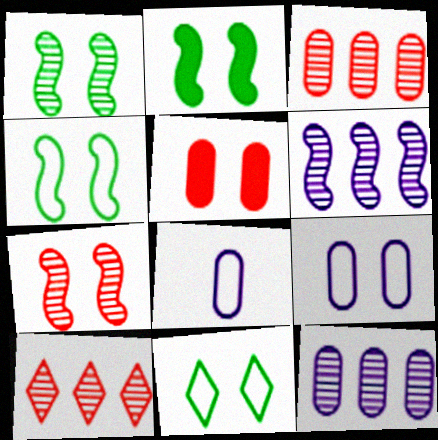[[1, 2, 4], 
[2, 8, 10]]